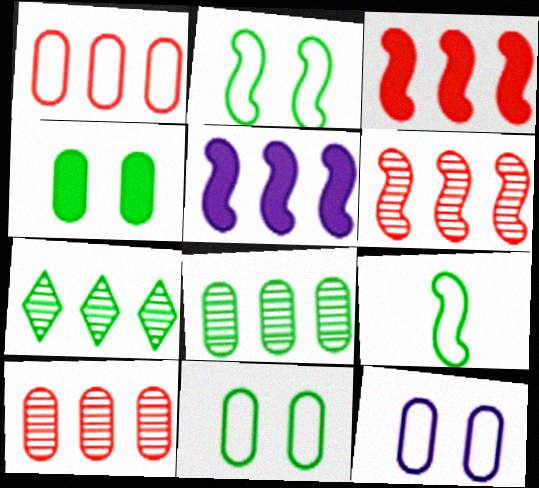[[1, 5, 7], 
[4, 7, 9]]